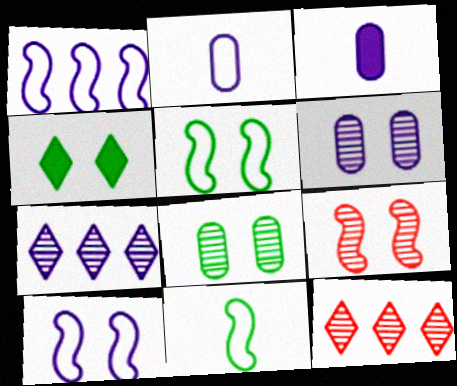[[3, 5, 12], 
[3, 7, 10], 
[4, 5, 8]]